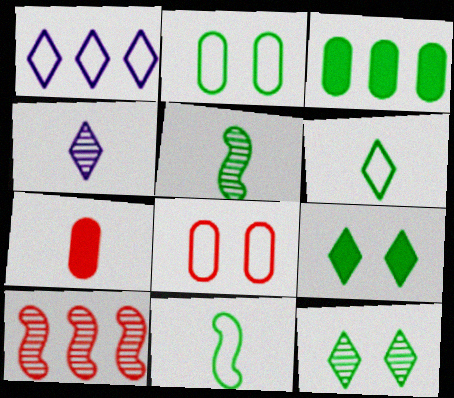[[1, 3, 10], 
[1, 8, 11], 
[3, 11, 12], 
[4, 7, 11]]